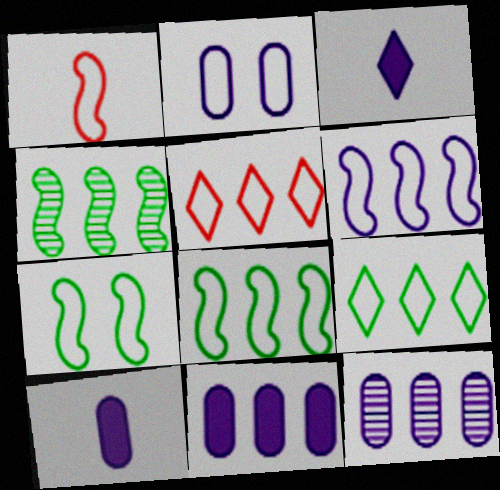[[1, 2, 9], 
[1, 6, 7], 
[2, 10, 12], 
[4, 5, 11]]